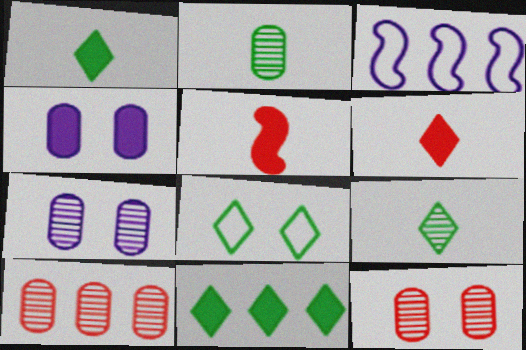[[1, 3, 12], 
[2, 7, 10], 
[3, 10, 11], 
[4, 5, 11], 
[8, 9, 11]]